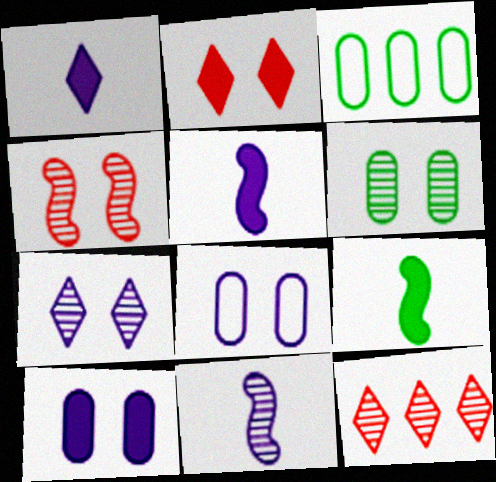[[1, 3, 4], 
[2, 3, 11], 
[4, 6, 7], 
[6, 11, 12], 
[8, 9, 12]]